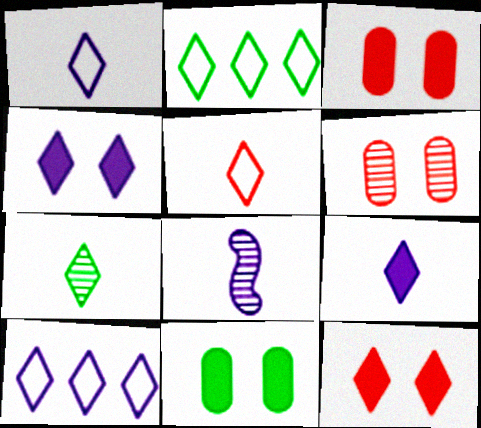[[2, 3, 8], 
[5, 7, 9], 
[7, 10, 12]]